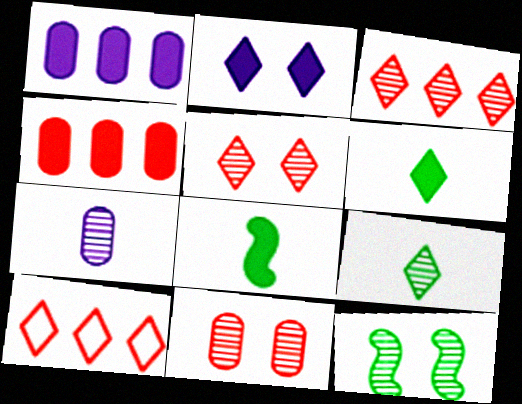[[2, 4, 8], 
[2, 9, 10], 
[3, 7, 12]]